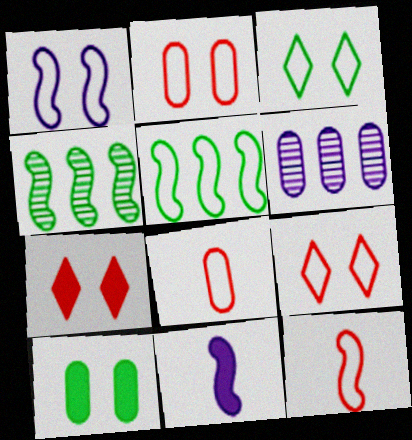[[1, 2, 3], 
[1, 5, 12], 
[6, 8, 10]]